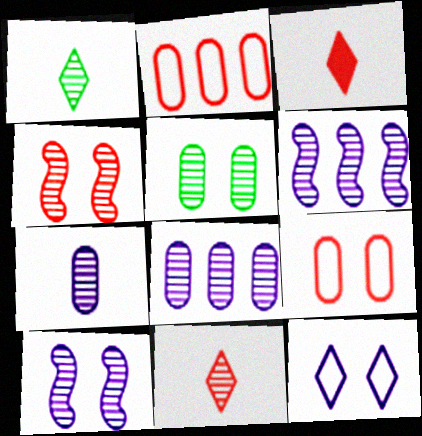[[1, 4, 8], 
[2, 3, 4], 
[5, 6, 11]]